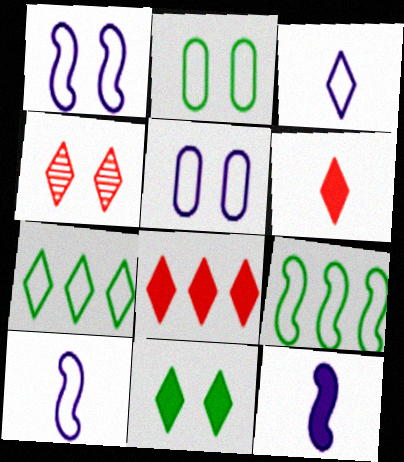[]